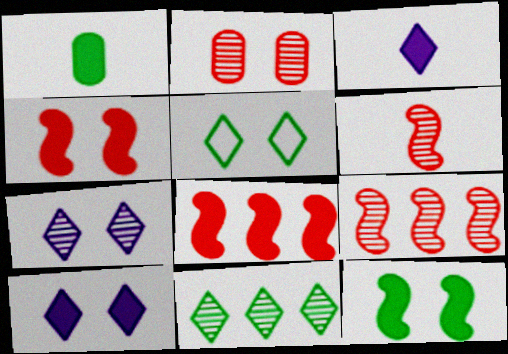[[1, 8, 10]]